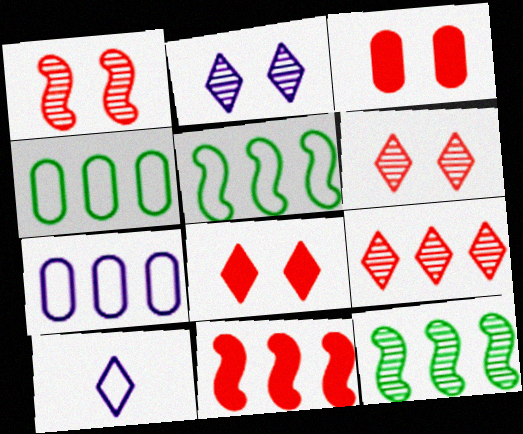[[3, 10, 12]]